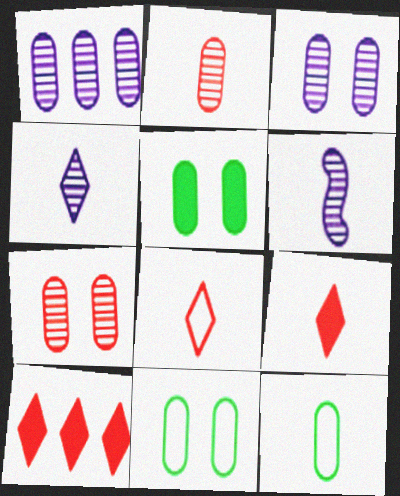[[6, 9, 12], 
[6, 10, 11]]